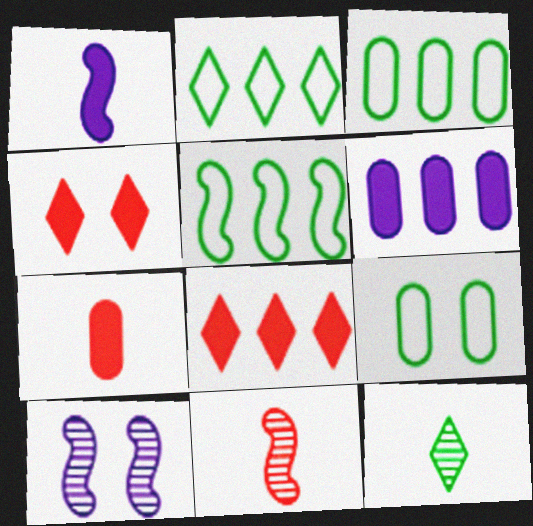[[2, 3, 5], 
[2, 7, 10], 
[4, 9, 10]]